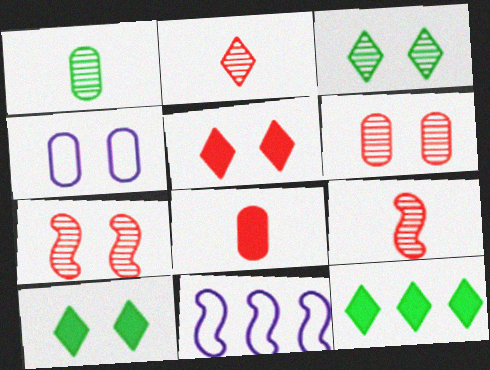[[1, 5, 11], 
[3, 8, 11], 
[4, 7, 10], 
[4, 9, 12]]